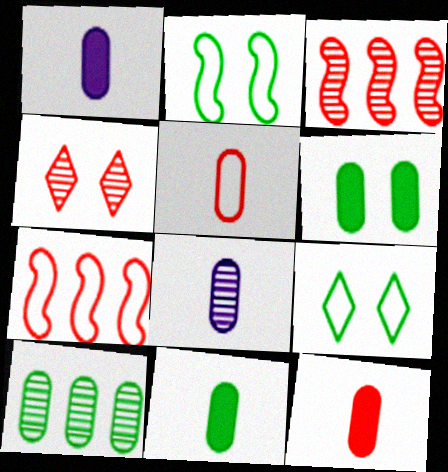[[1, 3, 9], 
[1, 11, 12], 
[4, 7, 12], 
[5, 8, 11]]